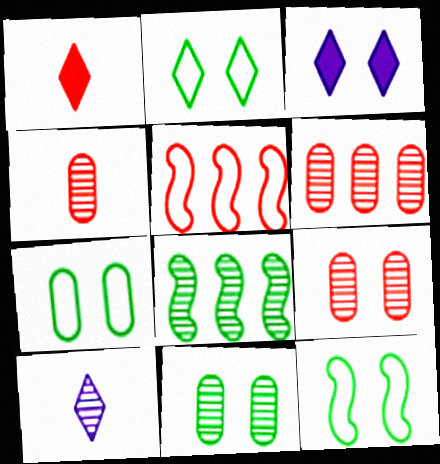[[1, 5, 9], 
[2, 7, 12], 
[3, 9, 12], 
[4, 6, 9], 
[8, 9, 10]]